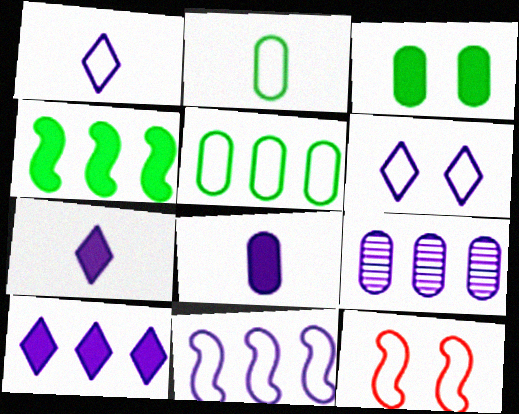[[1, 5, 12], 
[9, 10, 11]]